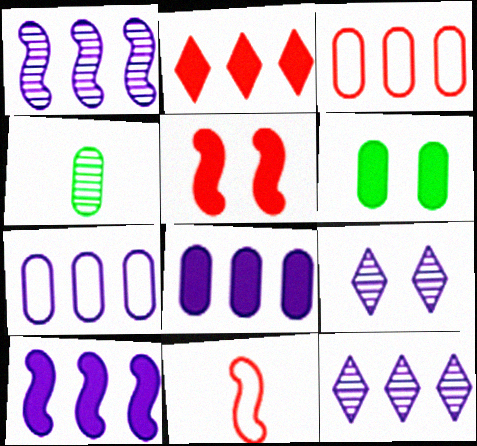[[6, 11, 12], 
[7, 10, 12]]